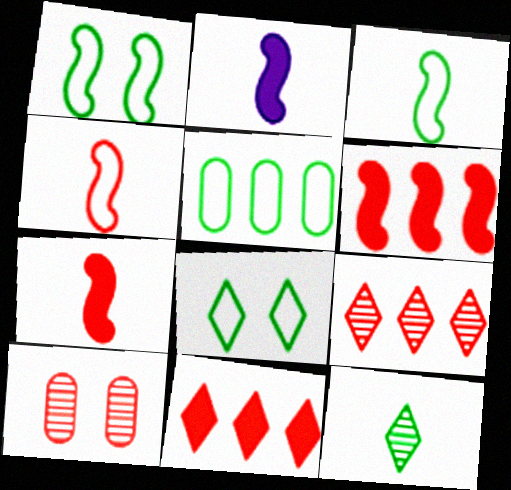[[3, 5, 8], 
[4, 10, 11]]